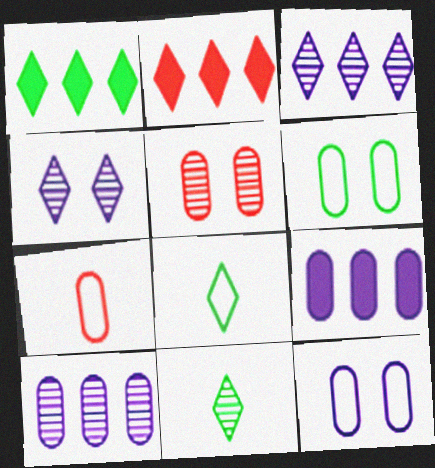[[2, 4, 8]]